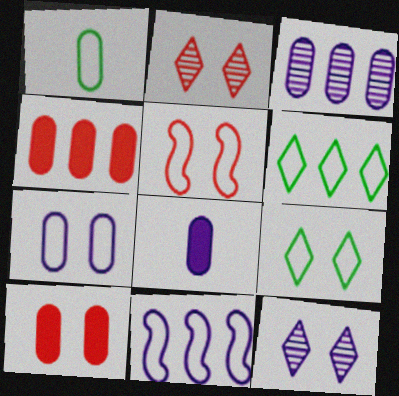[[1, 3, 10], 
[2, 5, 10], 
[3, 7, 8], 
[5, 7, 9], 
[8, 11, 12]]